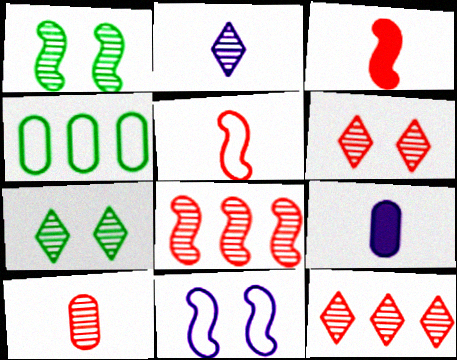[[2, 7, 12], 
[6, 8, 10]]